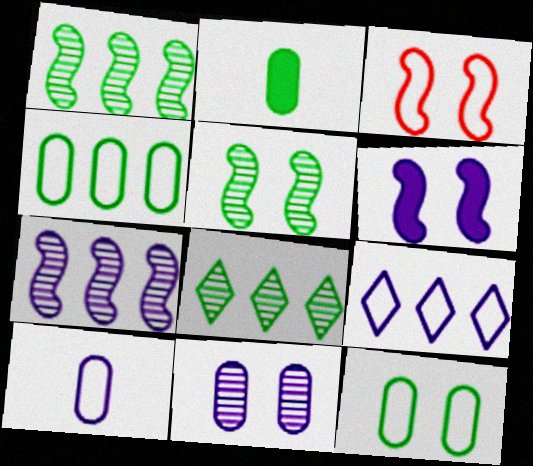[[3, 5, 6]]